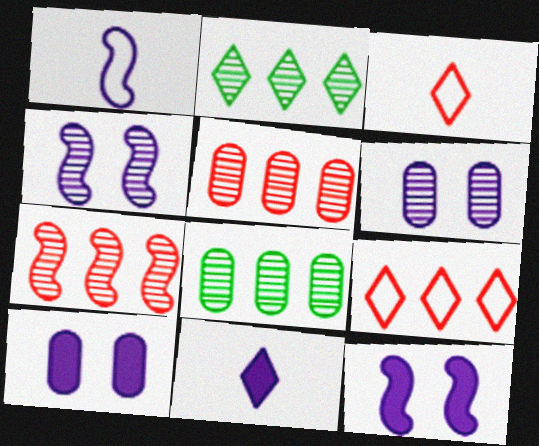[[3, 8, 12]]